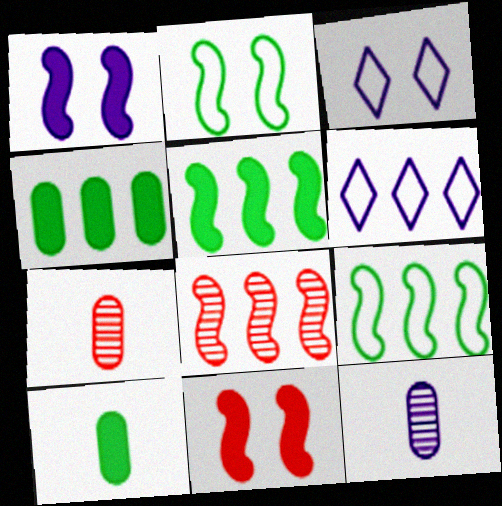[[1, 6, 12], 
[3, 5, 7], 
[3, 8, 10], 
[4, 6, 8]]